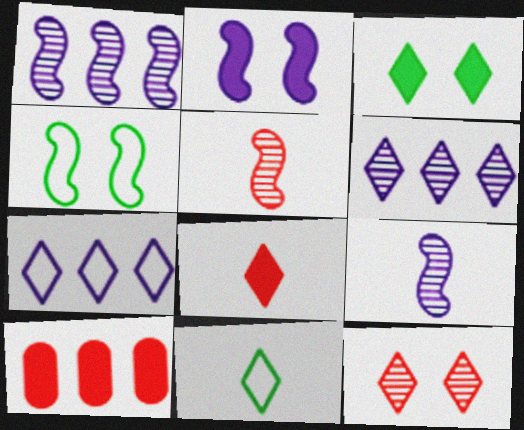[]